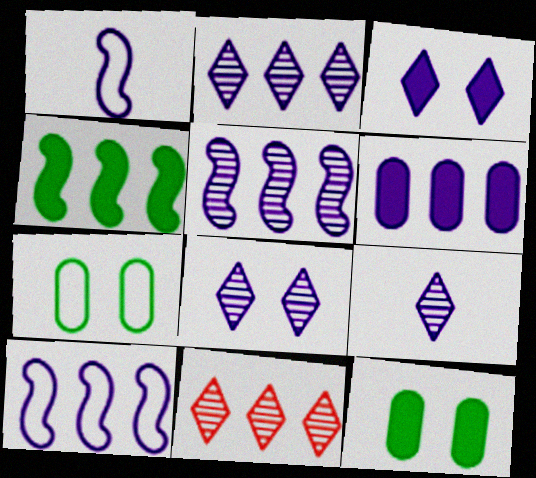[[1, 6, 8], 
[1, 11, 12], 
[2, 6, 10], 
[2, 8, 9]]